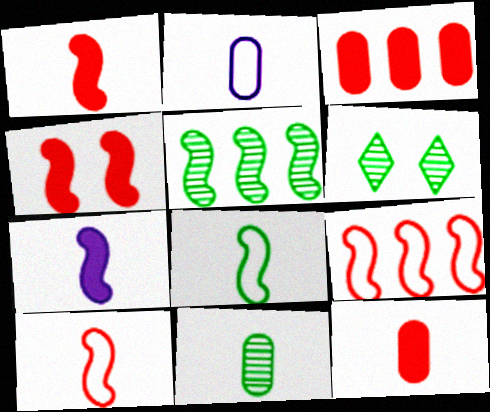[[2, 11, 12], 
[5, 6, 11]]